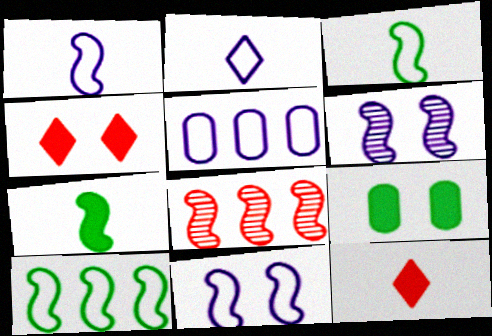[[2, 5, 11], 
[2, 8, 9], 
[7, 8, 11]]